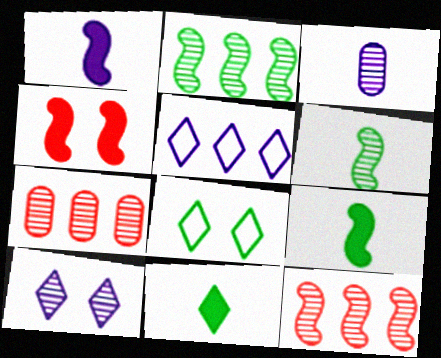[[1, 7, 8], 
[6, 7, 10]]